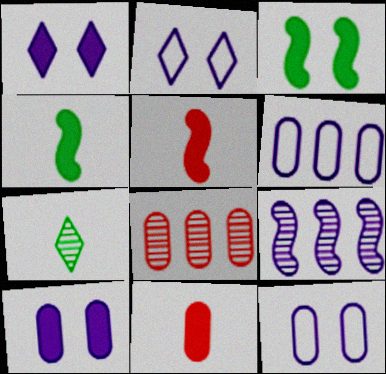[[2, 4, 8]]